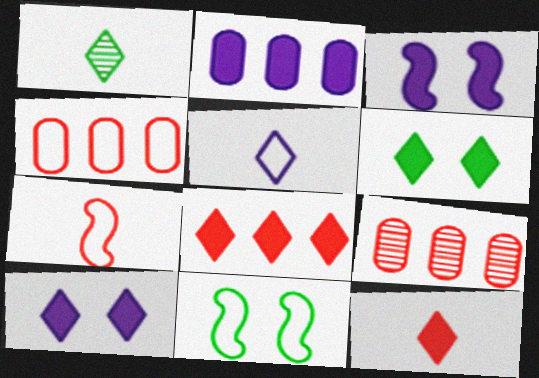[[1, 3, 4], 
[1, 5, 12], 
[4, 5, 11]]